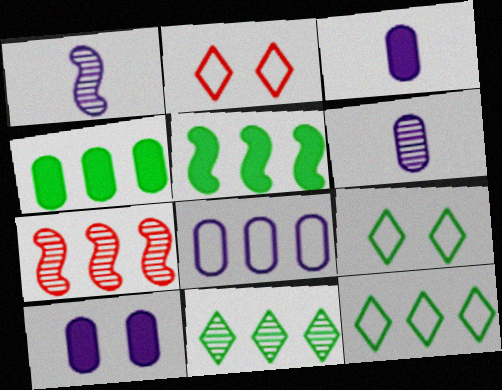[[1, 2, 4], 
[2, 5, 6], 
[3, 7, 9], 
[6, 8, 10]]